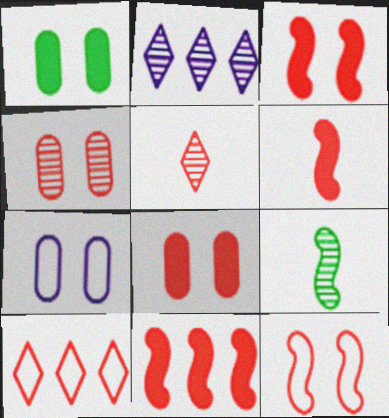[[1, 4, 7], 
[2, 4, 9], 
[3, 6, 11], 
[4, 6, 10]]